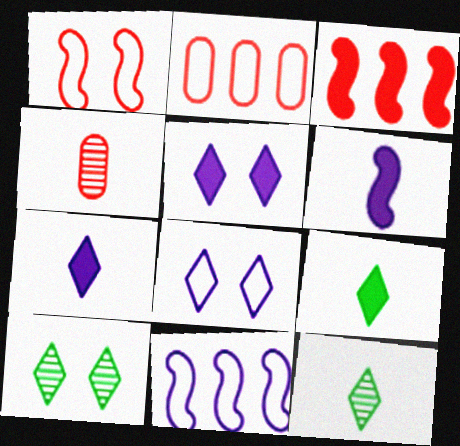[[2, 6, 10]]